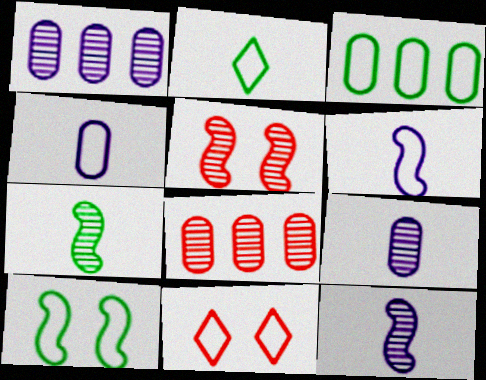[[2, 3, 10], 
[3, 6, 11]]